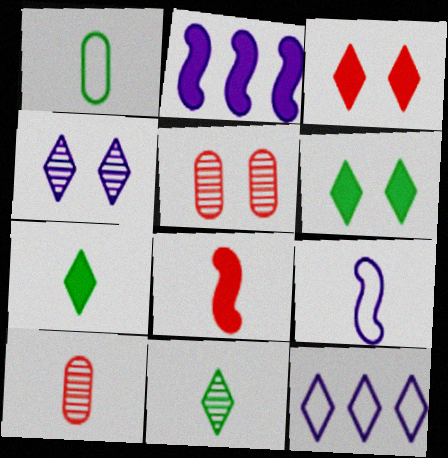[[3, 11, 12], 
[7, 9, 10]]